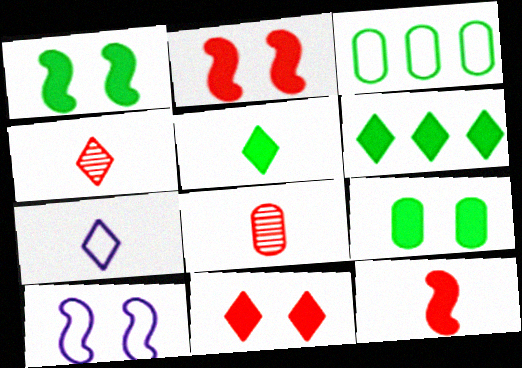[[4, 5, 7], 
[6, 8, 10]]